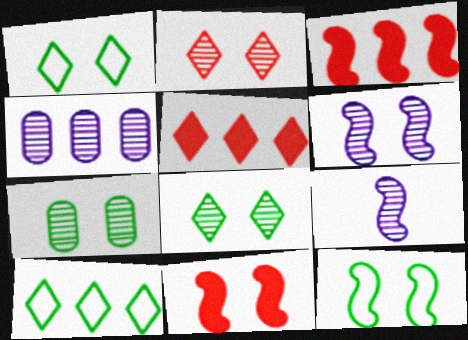[[2, 6, 7], 
[3, 4, 10], 
[3, 9, 12], 
[6, 11, 12]]